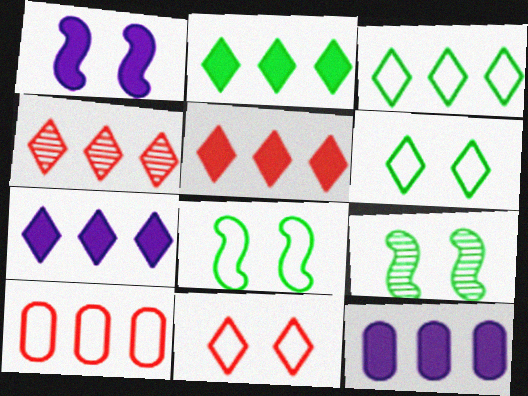[[2, 5, 7], 
[3, 4, 7]]